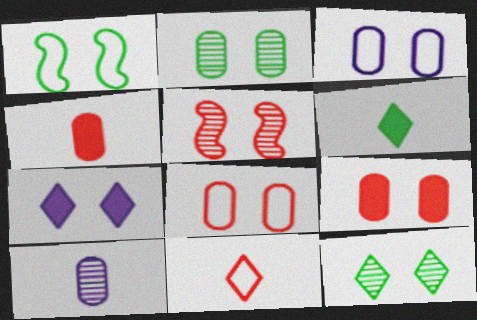[[2, 3, 9]]